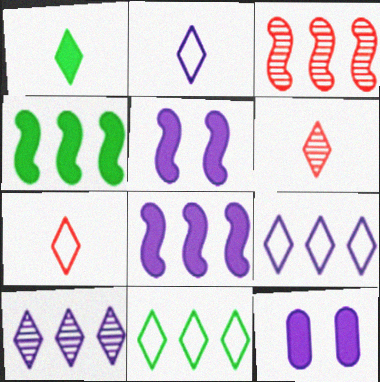[[1, 2, 6]]